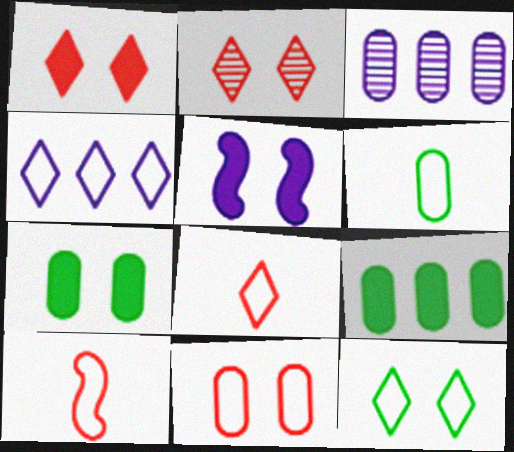[[1, 5, 7], 
[4, 8, 12]]